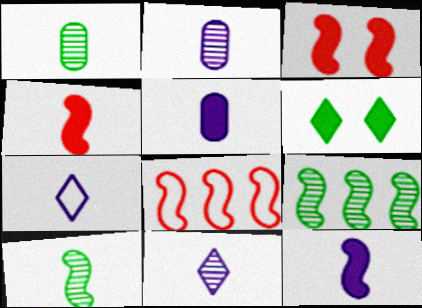[[1, 4, 7], 
[2, 6, 8], 
[2, 7, 12]]